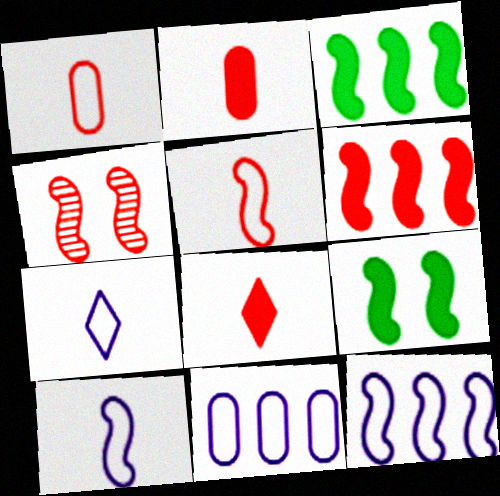[[3, 4, 10], 
[4, 5, 6]]